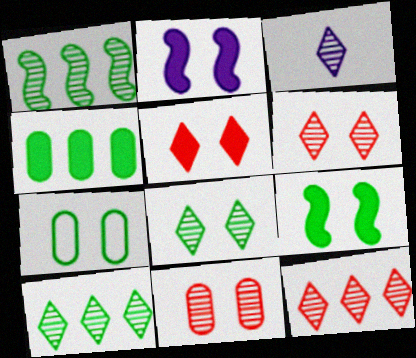[[1, 3, 11], 
[2, 6, 7], 
[3, 6, 10], 
[3, 8, 12], 
[7, 8, 9]]